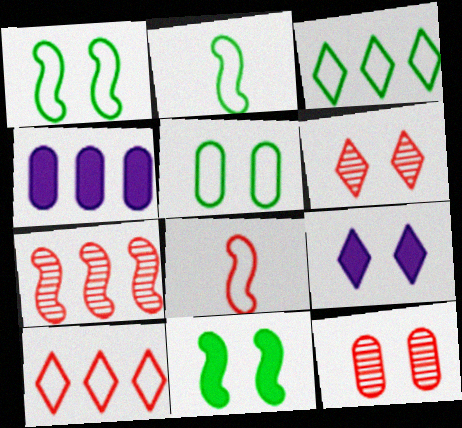[[1, 9, 12], 
[2, 3, 5], 
[2, 4, 6], 
[3, 4, 7]]